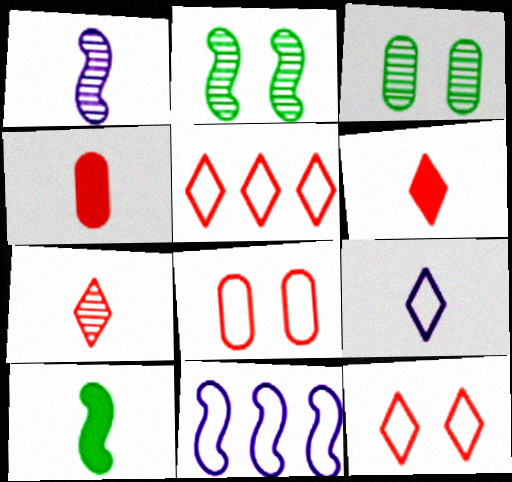[[3, 6, 11]]